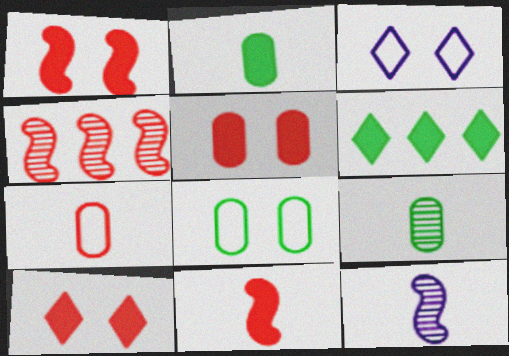[[1, 5, 10], 
[2, 3, 4], 
[4, 7, 10]]